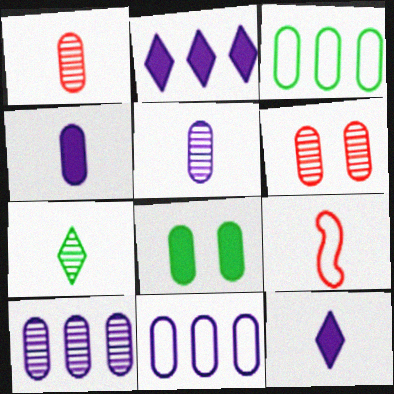[[1, 8, 11], 
[3, 4, 6], 
[4, 7, 9]]